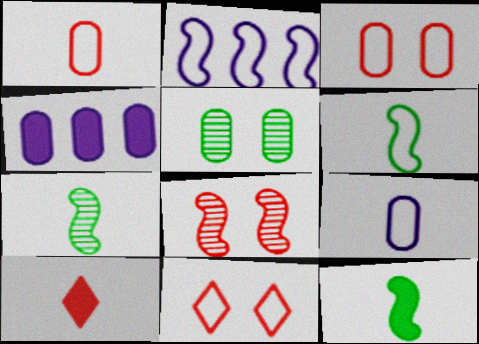[[1, 4, 5], 
[2, 5, 10], 
[2, 8, 12], 
[4, 7, 11], 
[6, 7, 12], 
[7, 9, 10]]